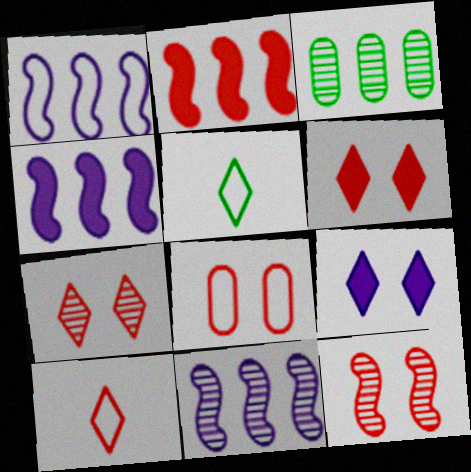[[1, 4, 11], 
[1, 5, 8], 
[6, 8, 12]]